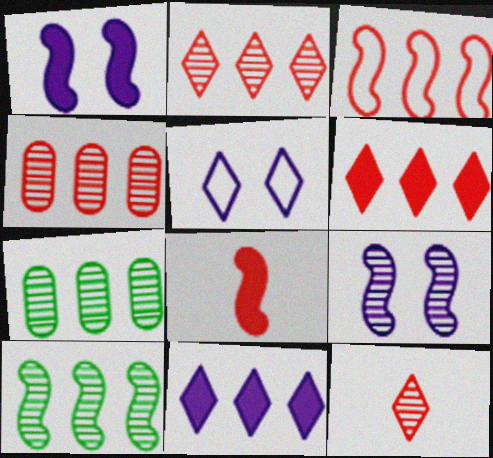[[3, 4, 6], 
[3, 7, 11], 
[5, 7, 8], 
[7, 9, 12]]